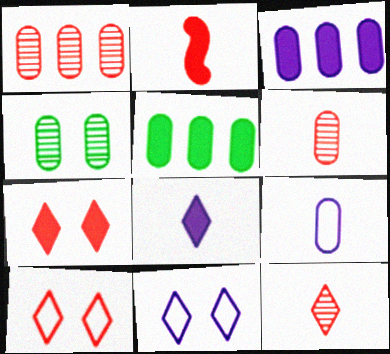[[1, 2, 10]]